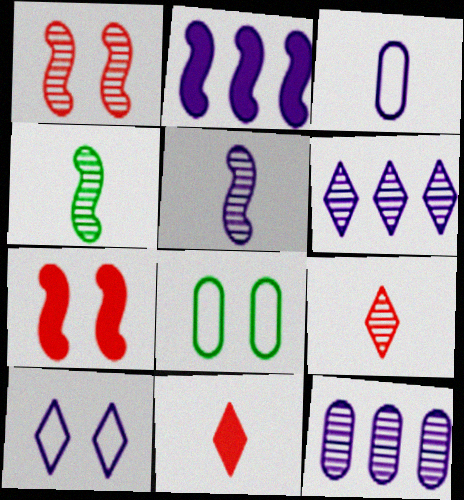[[2, 8, 9], 
[3, 4, 11]]